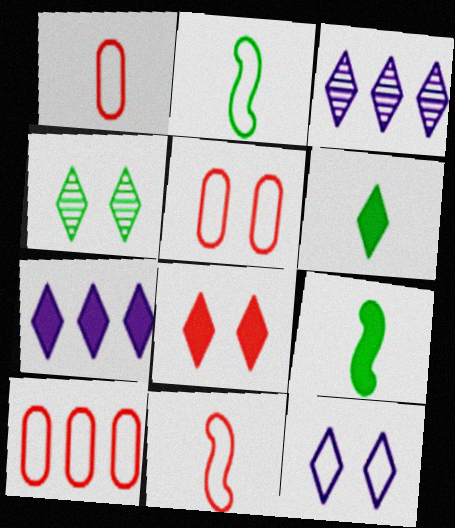[[1, 5, 10], 
[2, 10, 12], 
[3, 5, 9], 
[4, 8, 12], 
[6, 7, 8]]